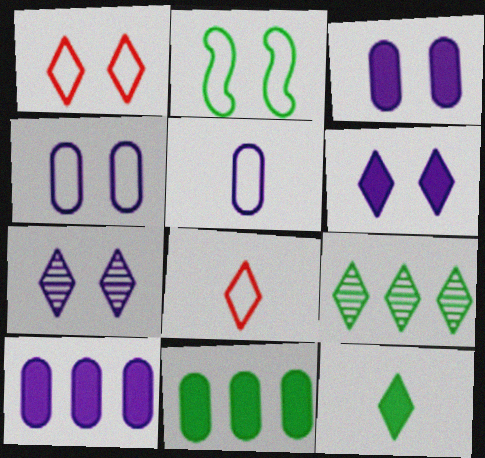[[1, 2, 4], 
[6, 8, 9]]